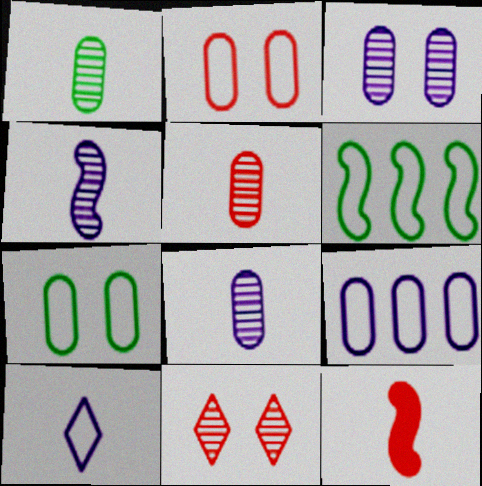[[1, 5, 8], 
[1, 10, 12], 
[2, 6, 10]]